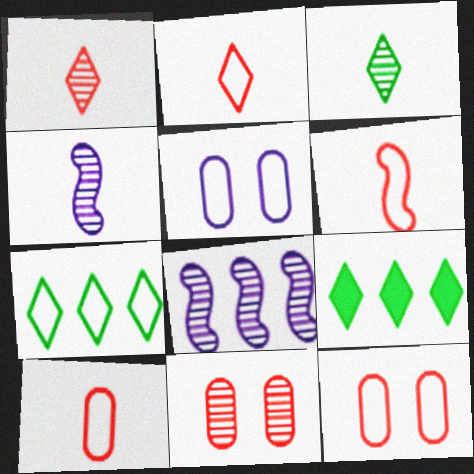[[2, 6, 10], 
[3, 8, 11], 
[4, 9, 12], 
[5, 6, 7]]